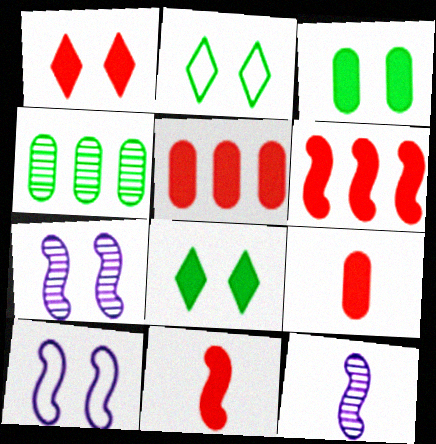[[1, 5, 11], 
[1, 6, 9], 
[2, 5, 12]]